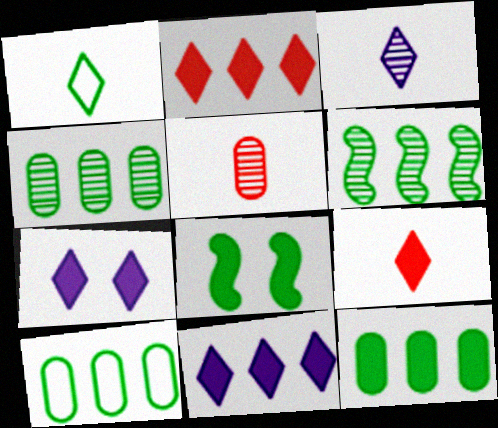[[1, 3, 9], 
[1, 4, 8], 
[4, 10, 12]]